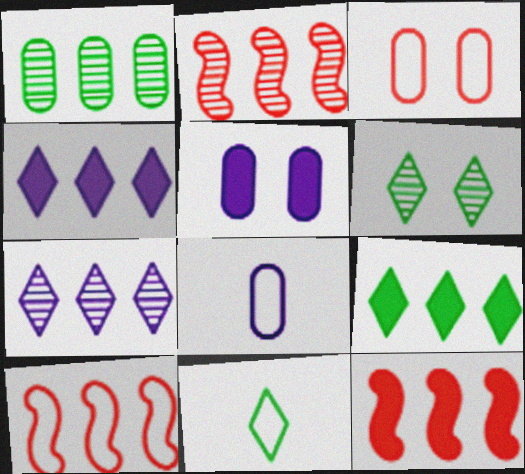[[1, 2, 7], 
[1, 4, 10], 
[2, 5, 11], 
[2, 10, 12], 
[6, 8, 12], 
[6, 9, 11]]